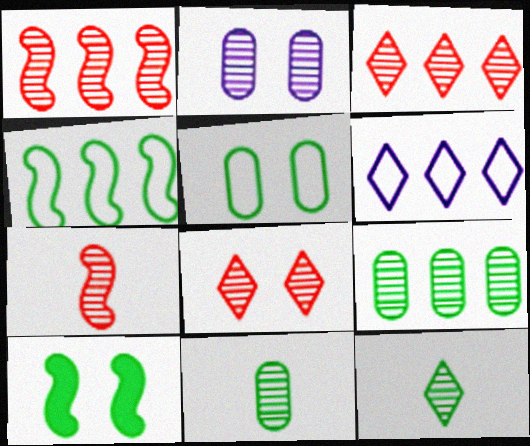[[1, 2, 12]]